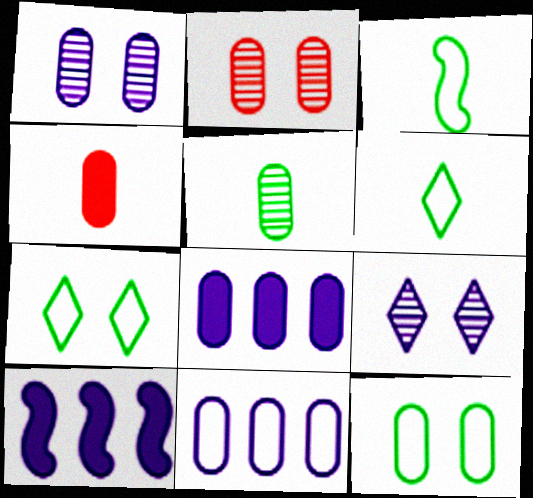[[2, 6, 10]]